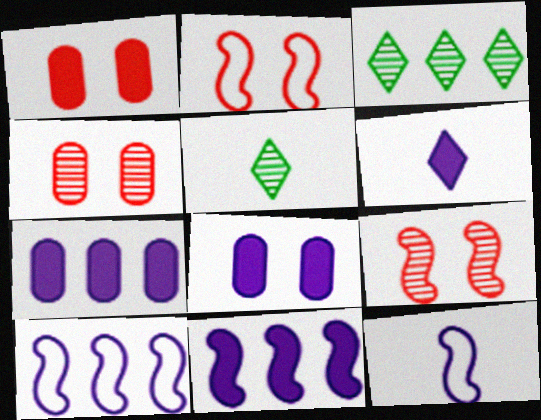[[1, 3, 12], 
[1, 5, 10], 
[2, 5, 7], 
[6, 8, 11]]